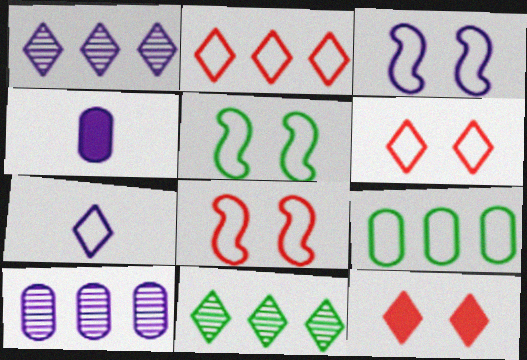[[1, 3, 4], 
[3, 5, 8], 
[4, 8, 11], 
[7, 8, 9], 
[7, 11, 12]]